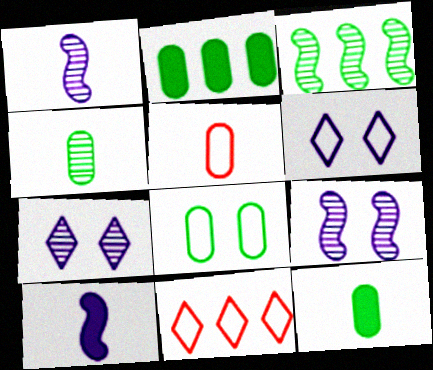[[2, 4, 8], 
[9, 11, 12]]